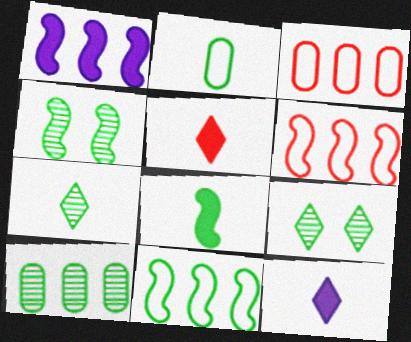[[2, 7, 8], 
[3, 4, 12], 
[4, 7, 10], 
[4, 8, 11]]